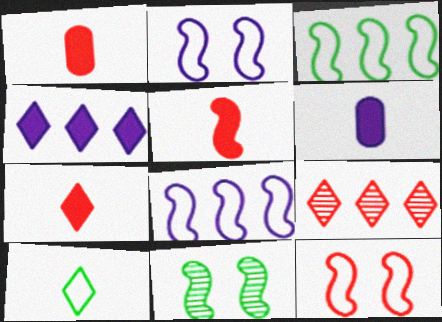[[1, 5, 7], 
[1, 9, 12], 
[5, 8, 11]]